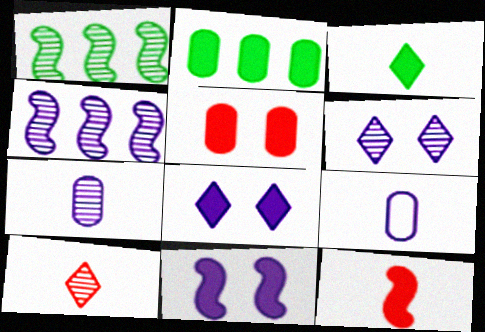[[2, 8, 12], 
[4, 6, 7], 
[4, 8, 9]]